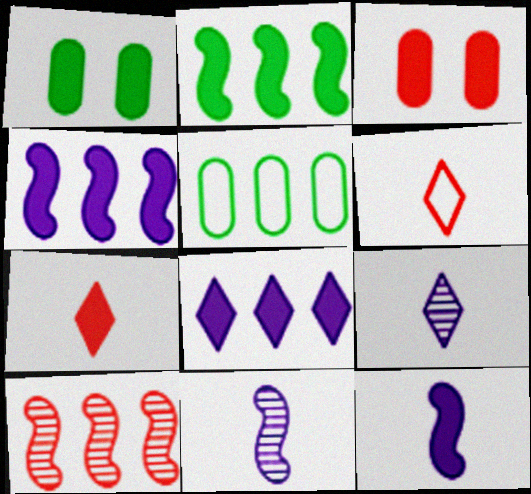[[1, 4, 7], 
[3, 6, 10], 
[5, 8, 10]]